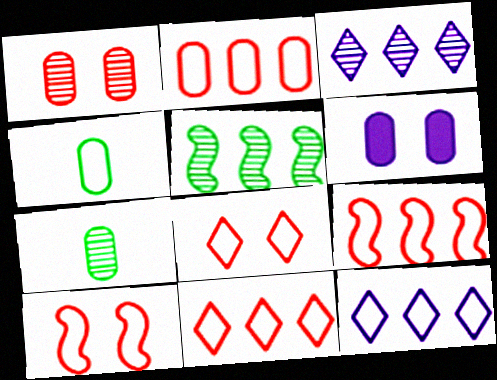[[2, 6, 7], 
[2, 9, 11], 
[4, 10, 12]]